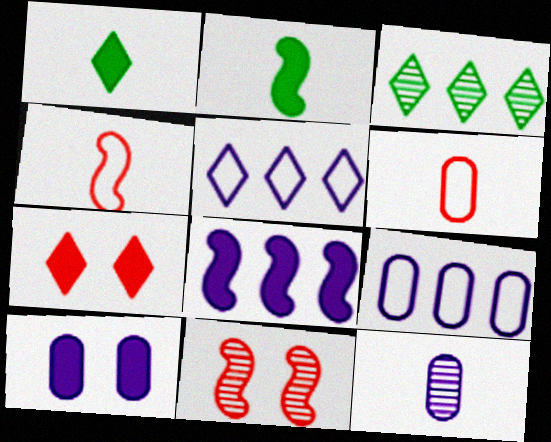[[1, 4, 12], 
[1, 9, 11], 
[3, 4, 10], 
[3, 11, 12], 
[9, 10, 12]]